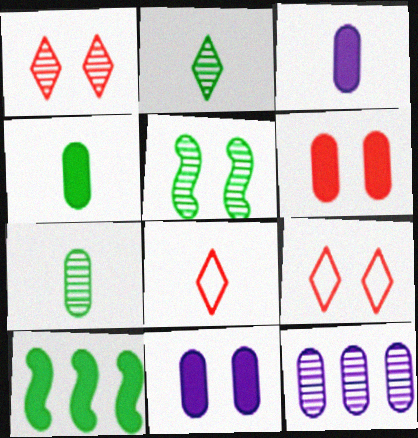[[5, 9, 11]]